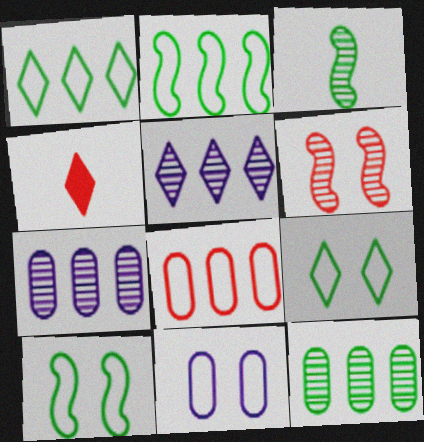[[4, 5, 9], 
[4, 6, 8], 
[4, 7, 10]]